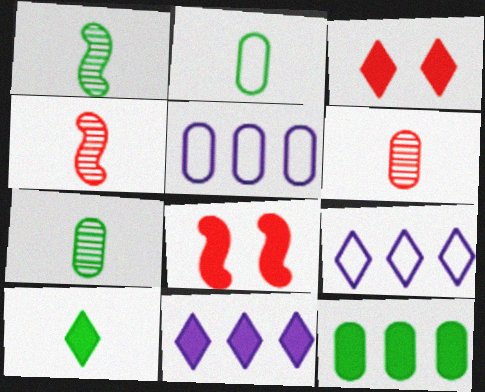[[1, 2, 10], 
[1, 3, 5], 
[3, 10, 11], 
[7, 8, 9]]